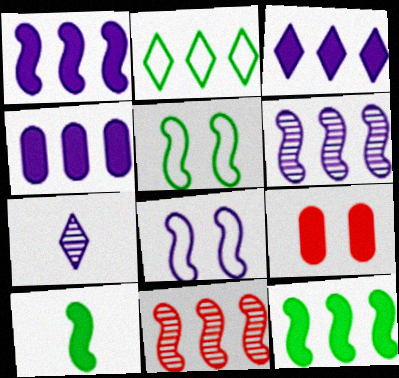[[1, 3, 4], 
[2, 4, 11], 
[3, 9, 10], 
[4, 7, 8], 
[8, 10, 11]]